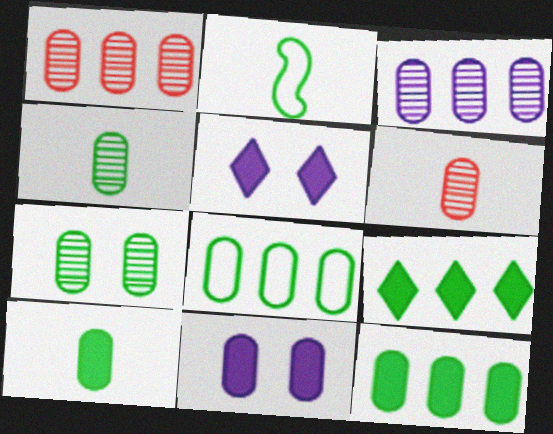[[1, 2, 5], 
[2, 7, 9], 
[3, 6, 7], 
[6, 8, 11], 
[7, 8, 10]]